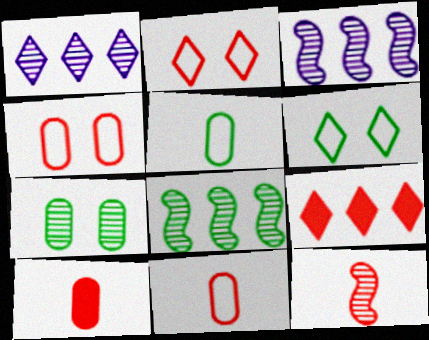[[1, 7, 12], 
[3, 6, 10], 
[4, 9, 12]]